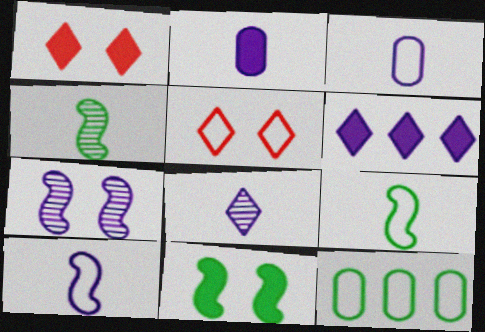[[2, 8, 10], 
[3, 6, 7], 
[5, 10, 12]]